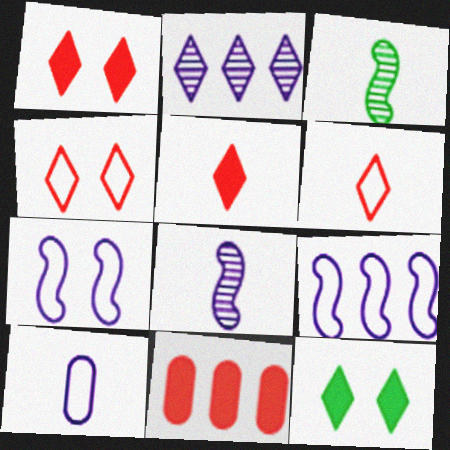[[2, 6, 12], 
[3, 5, 10]]